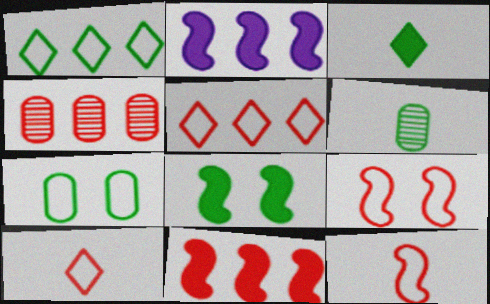[[1, 2, 4], 
[1, 6, 8], 
[4, 5, 11]]